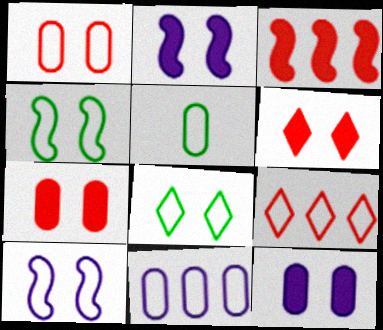[[1, 5, 11], 
[1, 8, 10], 
[5, 9, 10]]